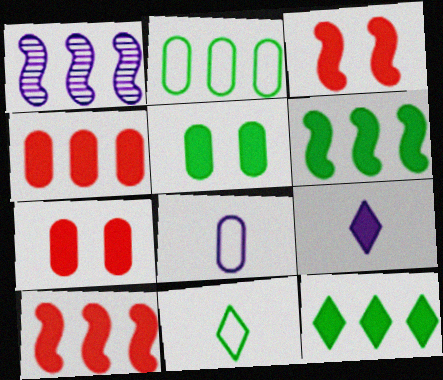[[1, 7, 11], 
[5, 9, 10], 
[6, 7, 9]]